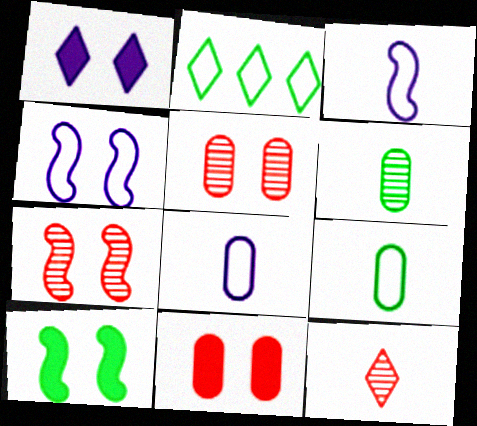[[1, 2, 12], 
[1, 10, 11], 
[2, 6, 10], 
[4, 7, 10]]